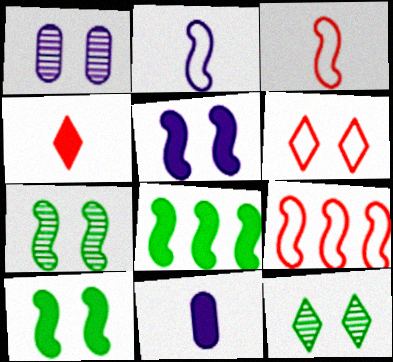[[1, 6, 10], 
[9, 11, 12]]